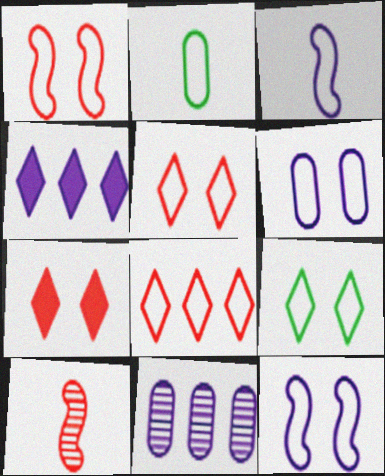[[1, 6, 9], 
[2, 8, 12]]